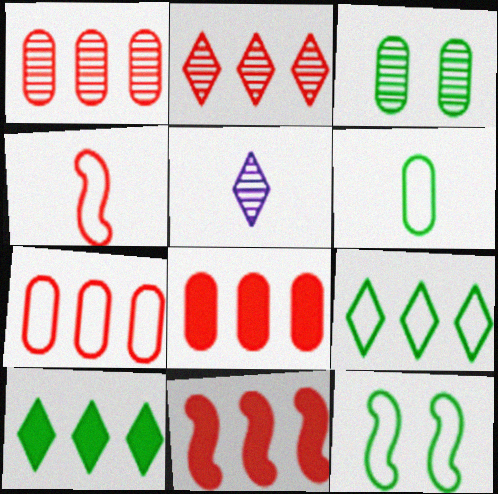[[1, 7, 8], 
[2, 7, 11], 
[5, 8, 12], 
[6, 9, 12]]